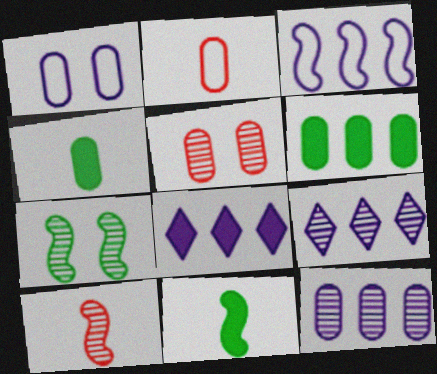[[2, 7, 8], 
[3, 8, 12]]